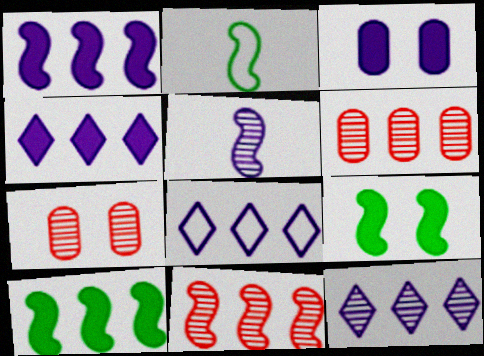[[2, 4, 7], 
[3, 5, 8], 
[4, 8, 12], 
[6, 8, 10]]